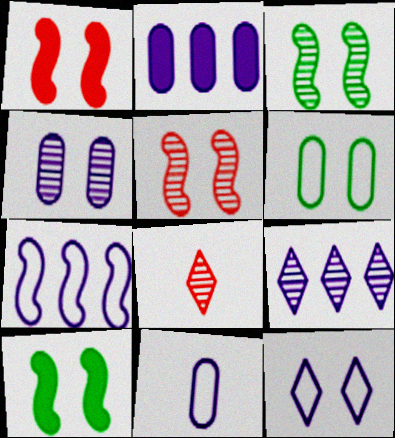[[2, 4, 11], 
[2, 7, 9], 
[7, 11, 12]]